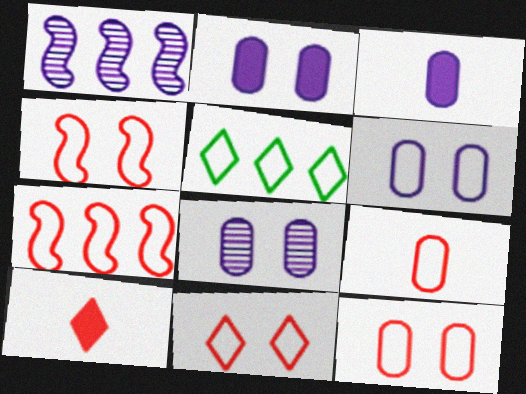[[2, 6, 8], 
[4, 11, 12], 
[7, 9, 11]]